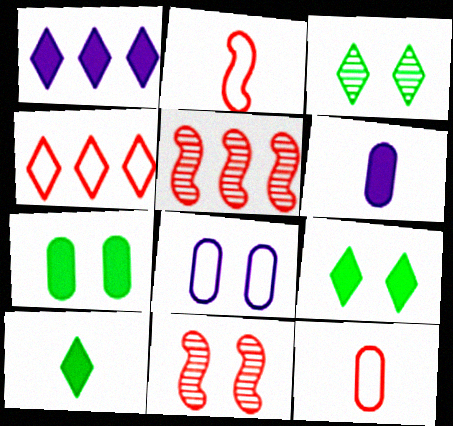[[5, 8, 10], 
[8, 9, 11]]